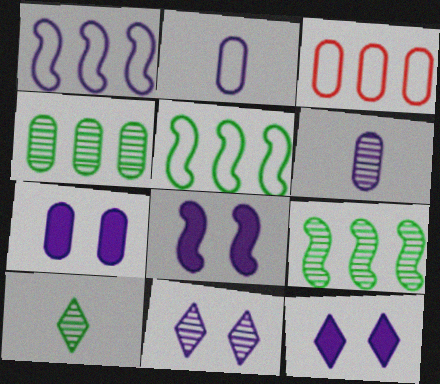[[1, 6, 12], 
[3, 8, 10], 
[7, 8, 12]]